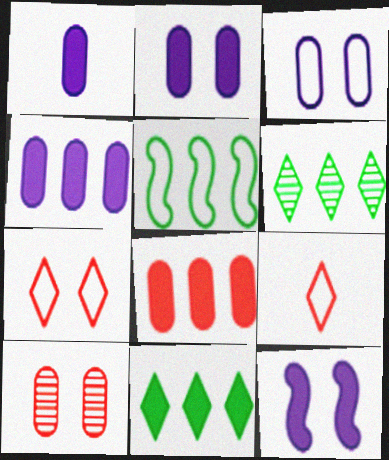[[1, 2, 4], 
[3, 5, 9]]